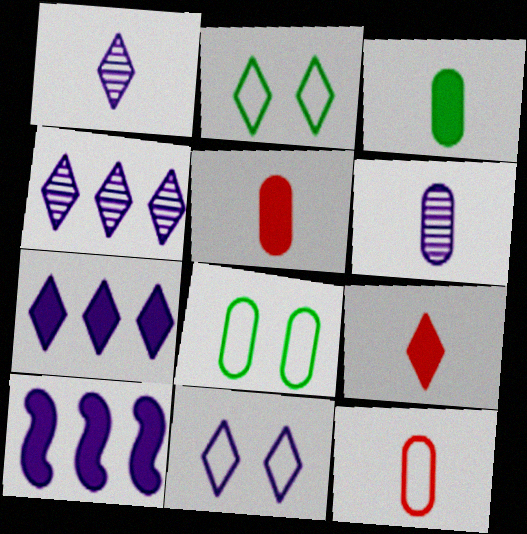[[1, 7, 11], 
[2, 4, 9], 
[3, 6, 12], 
[6, 10, 11]]